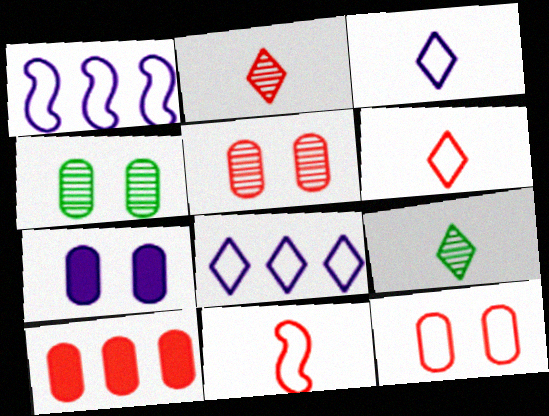[[4, 7, 12]]